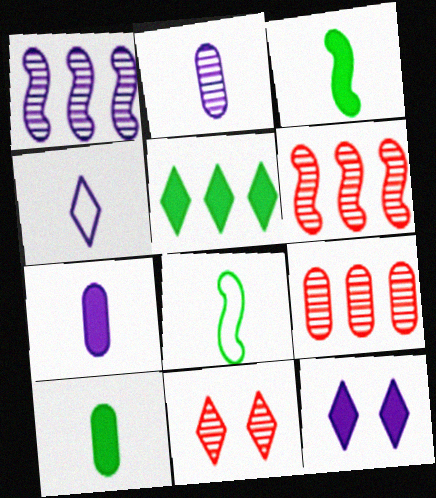[[4, 5, 11], 
[8, 9, 12]]